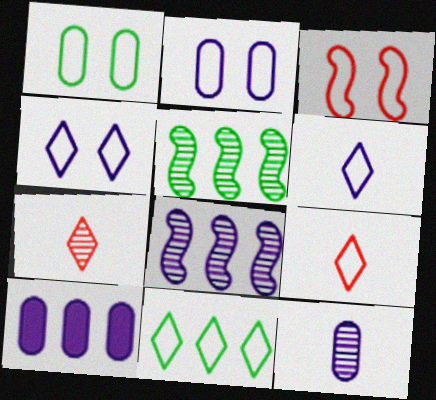[[1, 3, 4], 
[2, 10, 12], 
[4, 9, 11]]